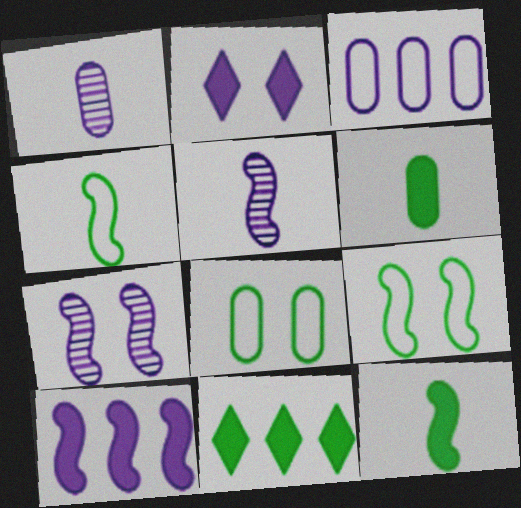[[2, 3, 5]]